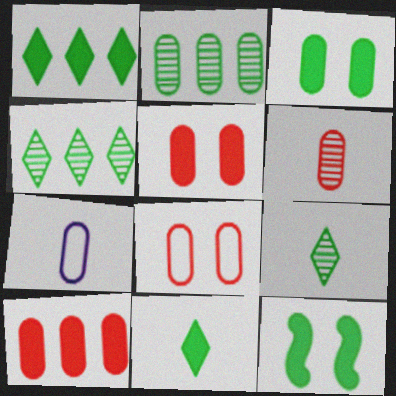[[2, 5, 7], 
[6, 8, 10]]